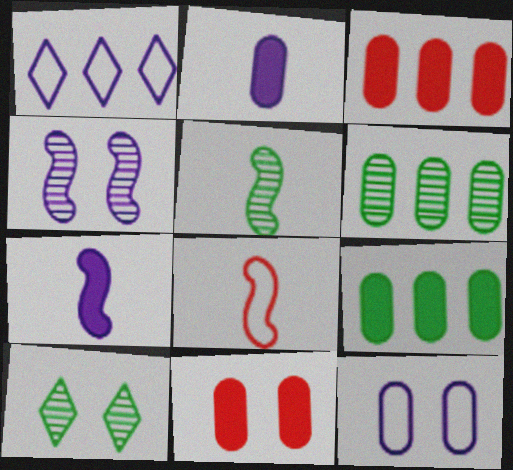[[1, 2, 4], 
[1, 5, 11], 
[2, 9, 11], 
[5, 6, 10], 
[5, 7, 8]]